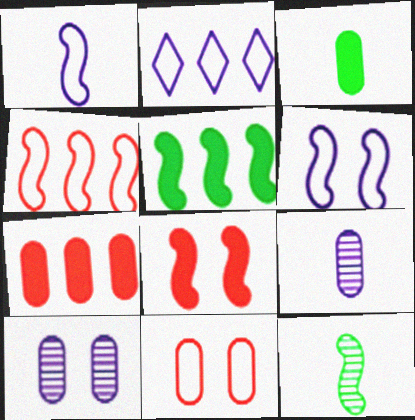[]